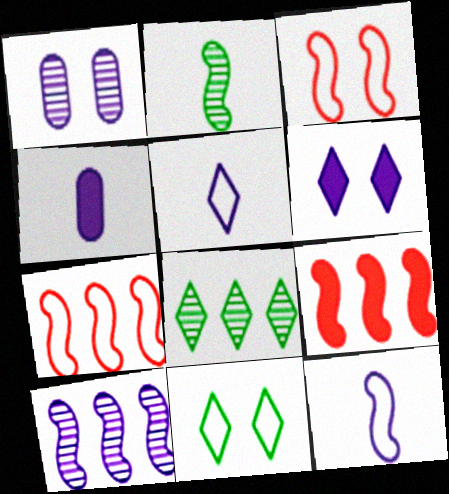[[3, 4, 8]]